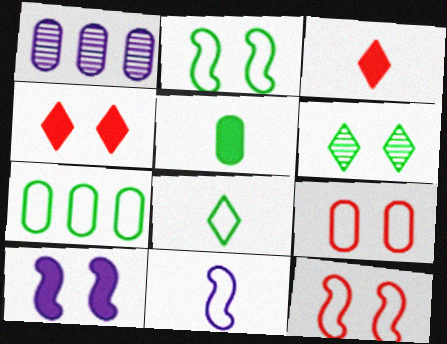[[1, 2, 3], 
[1, 5, 9], 
[2, 7, 8], 
[6, 9, 10]]